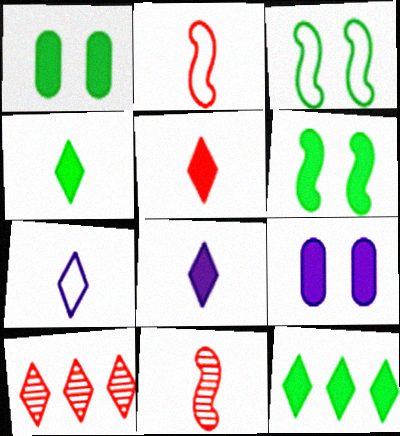[[4, 5, 8]]